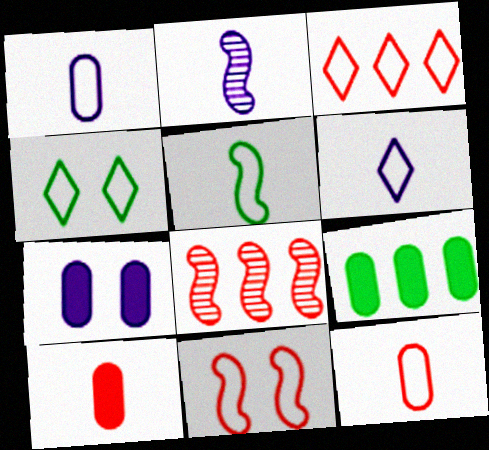[[3, 4, 6], 
[3, 11, 12], 
[5, 6, 12], 
[7, 9, 10]]